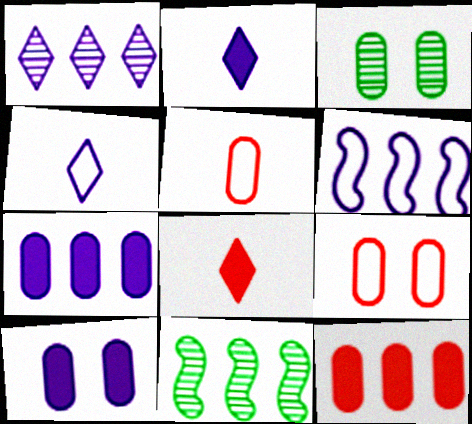[[1, 6, 7], 
[2, 9, 11], 
[3, 5, 7], 
[3, 6, 8], 
[3, 9, 10]]